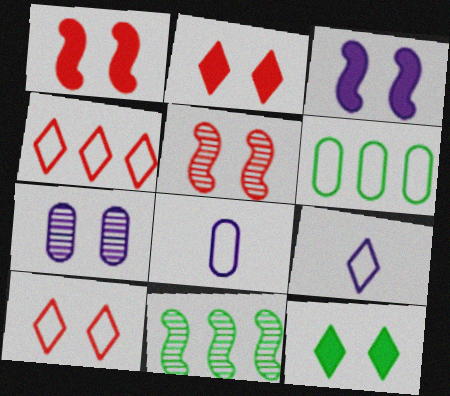[[2, 8, 11]]